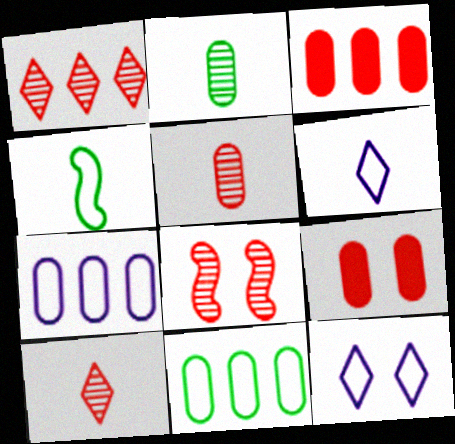[[1, 5, 8], 
[2, 7, 9]]